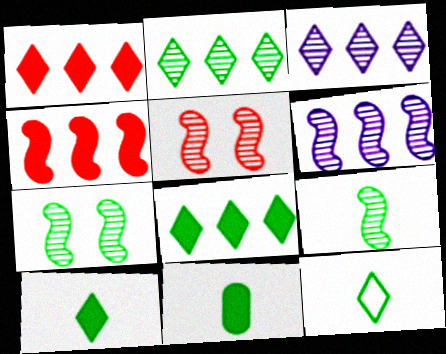[[5, 6, 9], 
[9, 11, 12]]